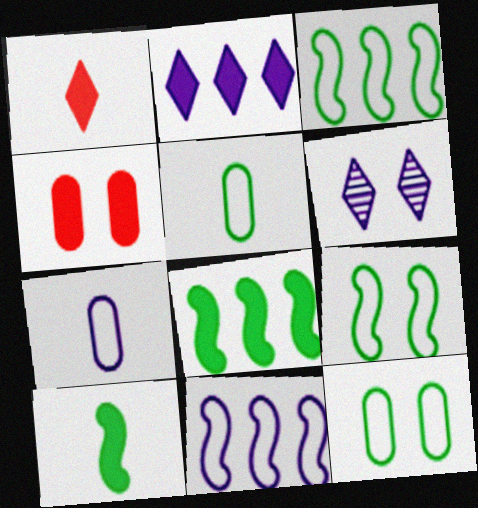[[2, 4, 10], 
[4, 6, 9]]